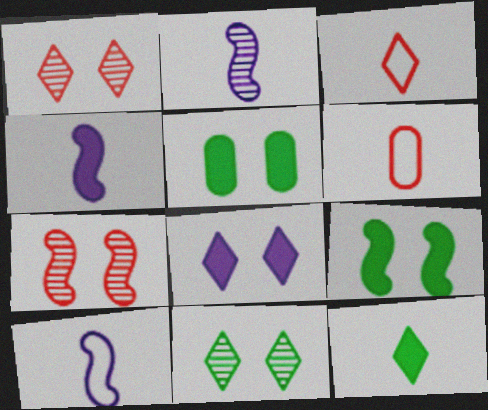[[2, 4, 10], 
[2, 6, 12]]